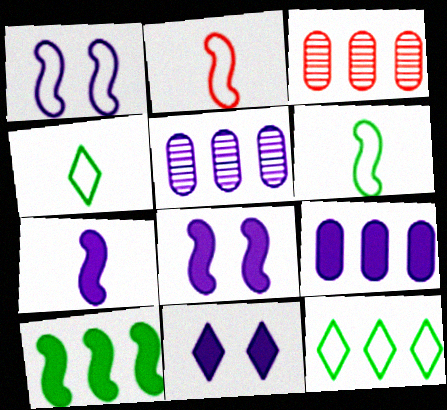[[3, 4, 8], 
[3, 6, 11], 
[7, 9, 11]]